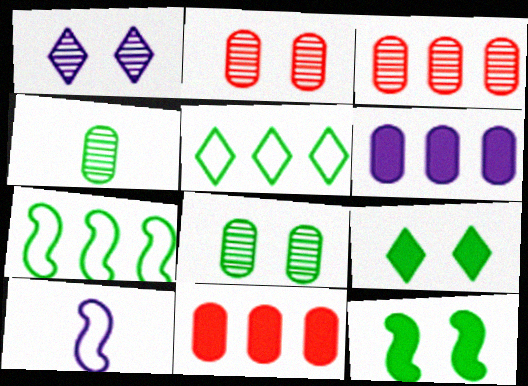[[1, 6, 10], 
[3, 9, 10], 
[4, 5, 12], 
[4, 7, 9]]